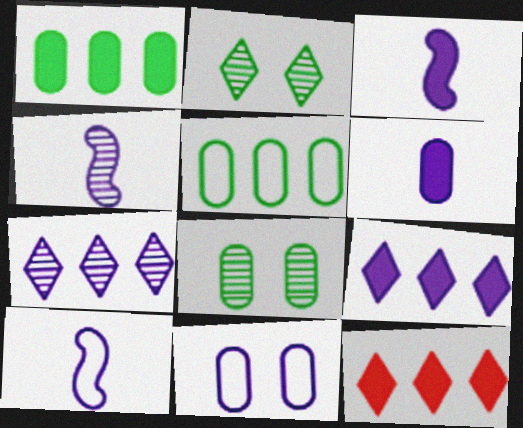[[3, 4, 10], 
[3, 7, 11], 
[4, 9, 11], 
[8, 10, 12]]